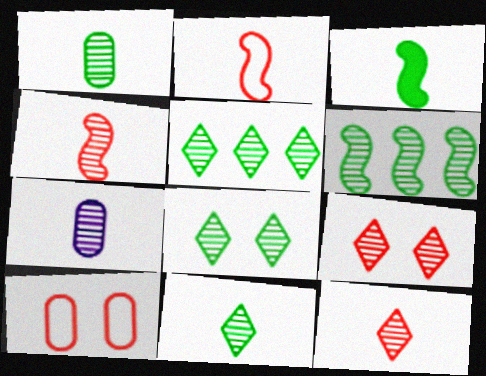[[1, 6, 8], 
[4, 7, 11], 
[5, 8, 11], 
[6, 7, 9]]